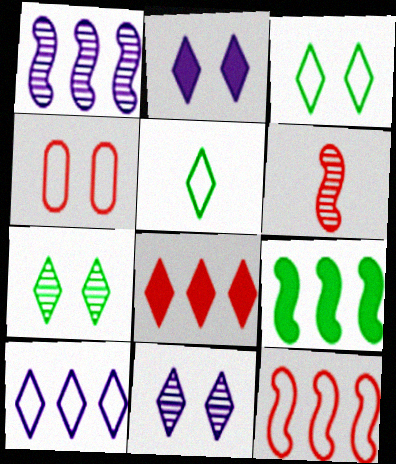[[1, 9, 12], 
[4, 6, 8], 
[5, 8, 11]]